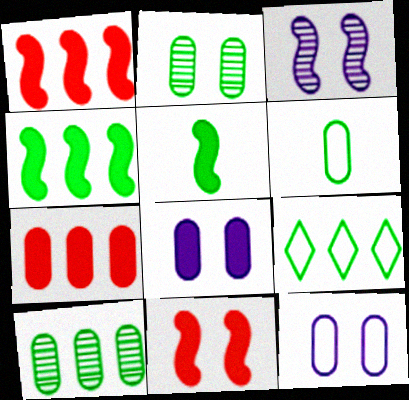[[2, 5, 9], 
[4, 9, 10]]